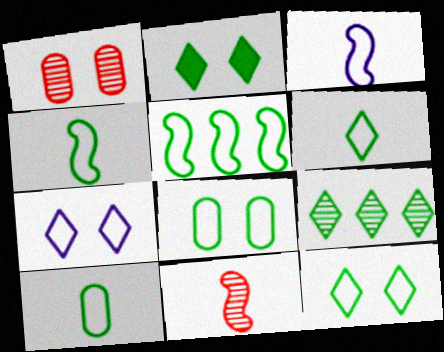[[2, 6, 9], 
[4, 6, 10], 
[5, 6, 8], 
[5, 10, 12]]